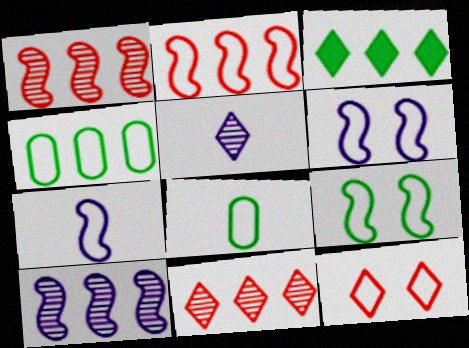[[2, 7, 9], 
[3, 5, 12], 
[4, 7, 12]]